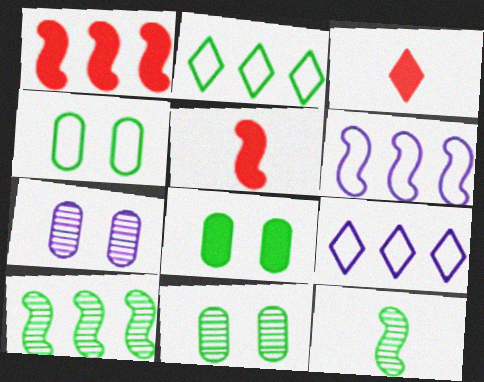[[1, 6, 10], 
[2, 5, 7], 
[2, 8, 12], 
[3, 6, 11], 
[4, 8, 11], 
[5, 9, 11]]